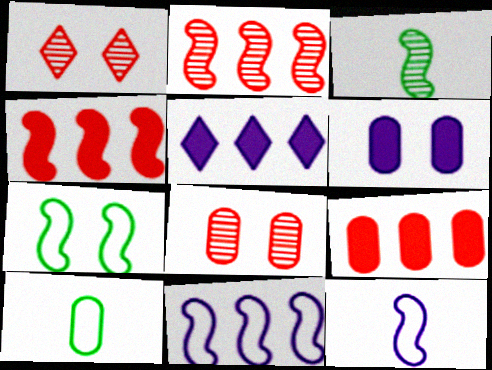[[1, 6, 7]]